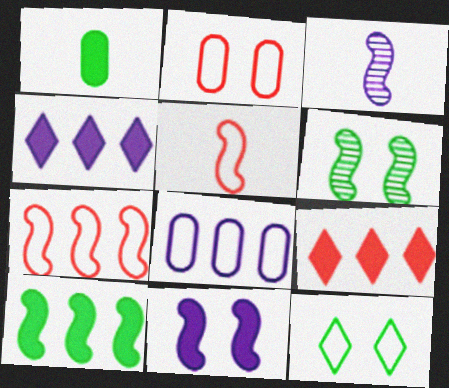[[1, 9, 11], 
[5, 8, 12]]